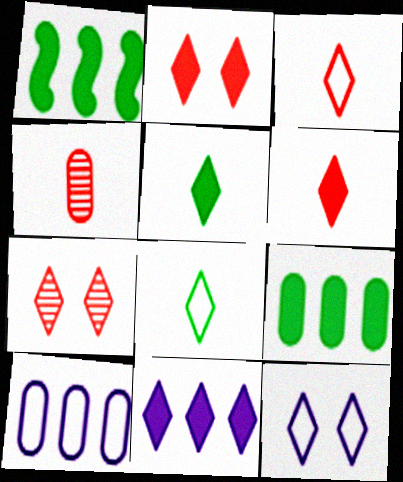[[1, 4, 12], 
[2, 5, 11], 
[7, 8, 11]]